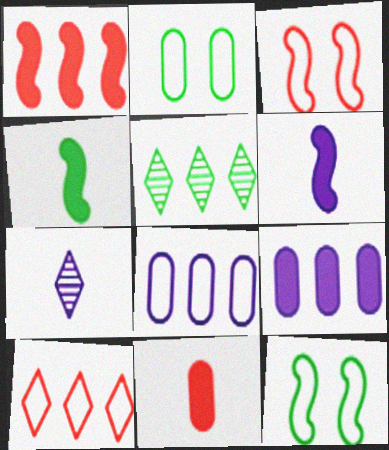[[1, 2, 7], 
[1, 5, 8], 
[2, 4, 5]]